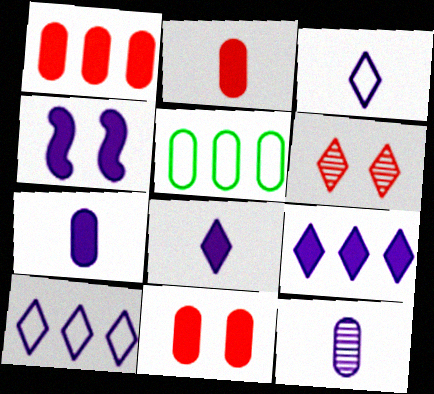[[1, 2, 11], 
[4, 7, 9], 
[4, 10, 12], 
[5, 11, 12]]